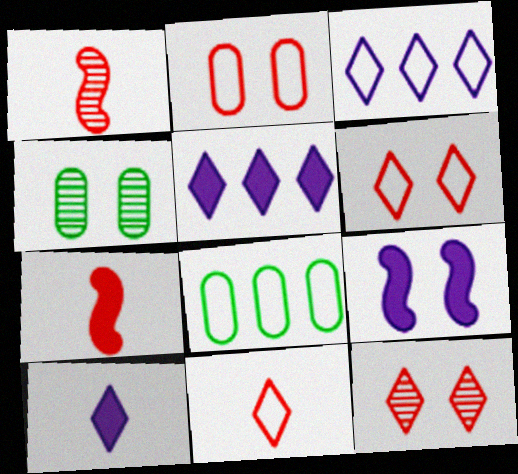[[3, 4, 7], 
[4, 6, 9]]